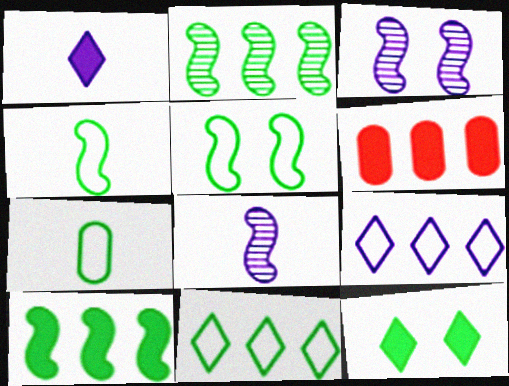[[2, 6, 9], 
[2, 7, 12], 
[5, 7, 11]]